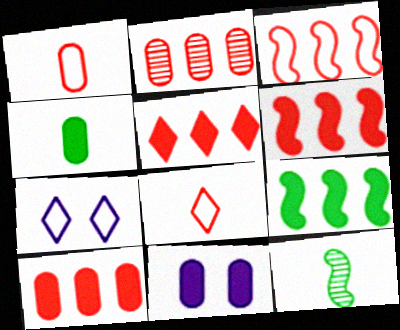[[2, 3, 5], 
[4, 10, 11], 
[5, 6, 10], 
[7, 10, 12]]